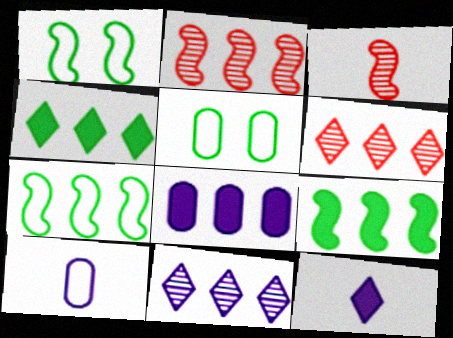[[2, 5, 12], 
[6, 7, 8]]